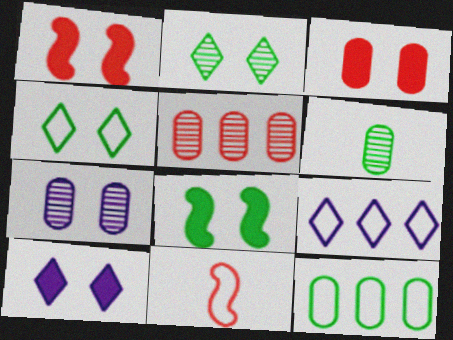[[1, 4, 7], 
[1, 6, 9], 
[3, 8, 10], 
[5, 6, 7]]